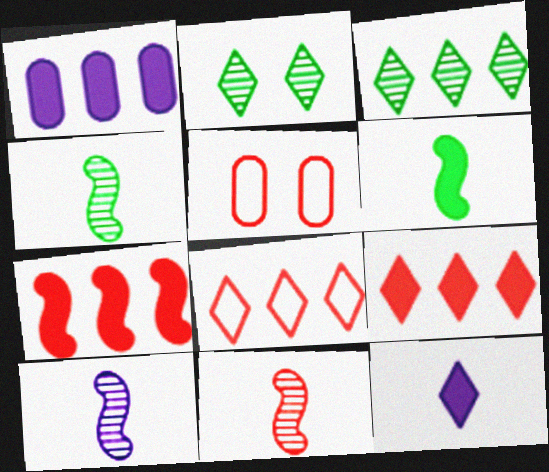[[2, 8, 12], 
[4, 10, 11], 
[5, 9, 11]]